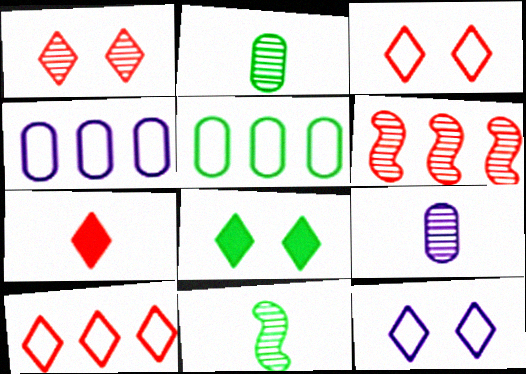[[1, 7, 10], 
[1, 8, 12], 
[5, 8, 11]]